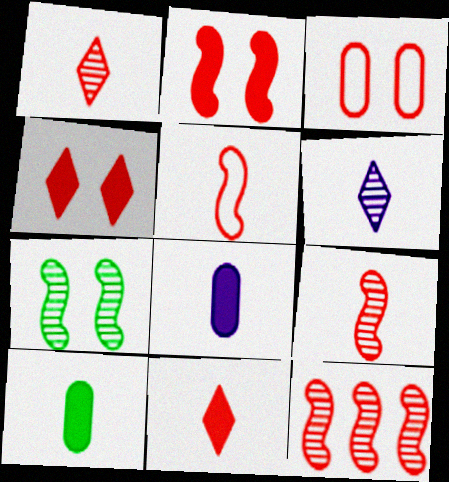[[2, 5, 12], 
[3, 11, 12], 
[5, 6, 10]]